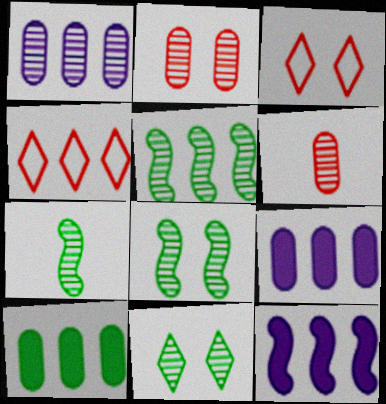[[3, 7, 9], 
[4, 5, 9], 
[5, 7, 8]]